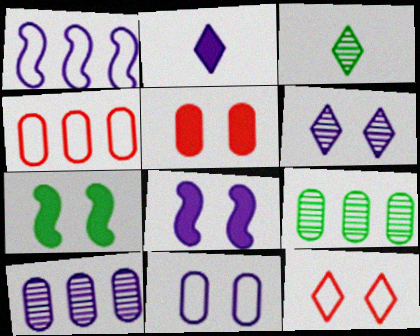[[1, 3, 5], 
[3, 4, 8], 
[6, 8, 11]]